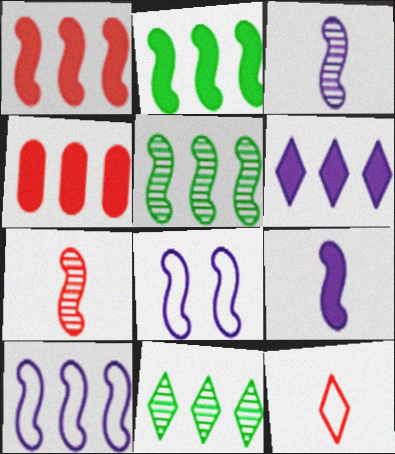[[1, 5, 10], 
[2, 4, 6], 
[2, 7, 8], 
[4, 10, 11]]